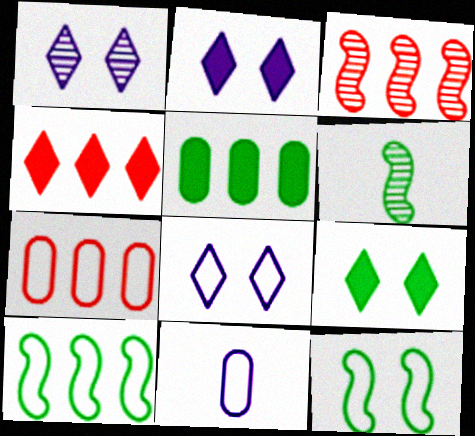[[1, 2, 8], 
[2, 6, 7], 
[3, 4, 7], 
[3, 9, 11]]